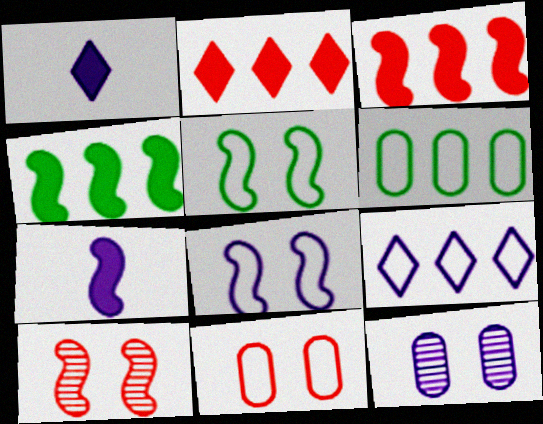[[1, 6, 10], 
[7, 9, 12]]